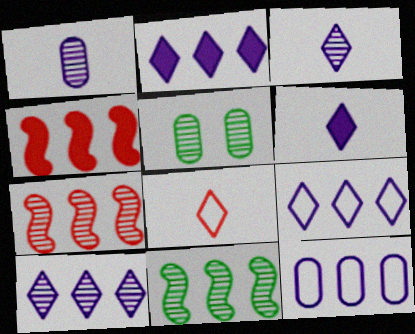[[2, 9, 10], 
[3, 5, 7]]